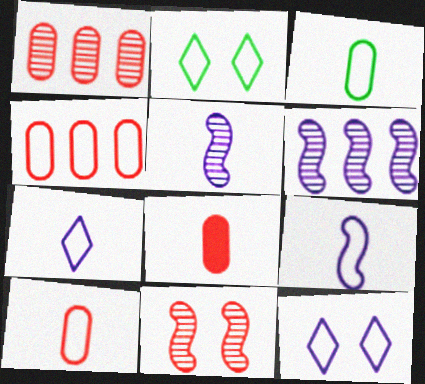[[2, 4, 9], 
[2, 6, 8]]